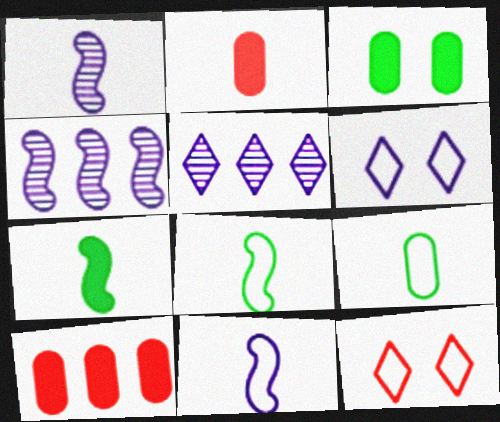[]